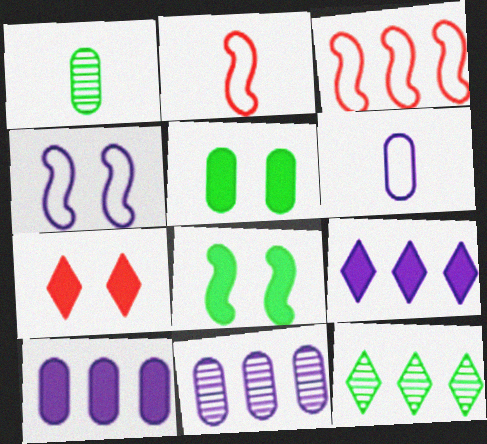[[3, 10, 12]]